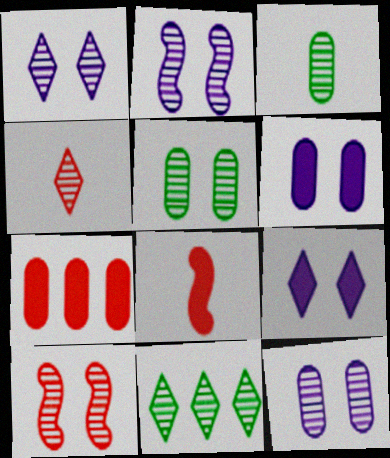[[1, 2, 12], 
[1, 4, 11], 
[1, 5, 10]]